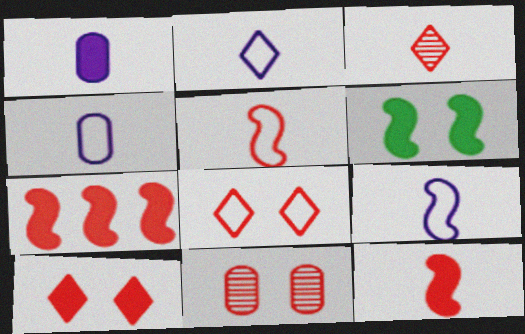[[2, 4, 9]]